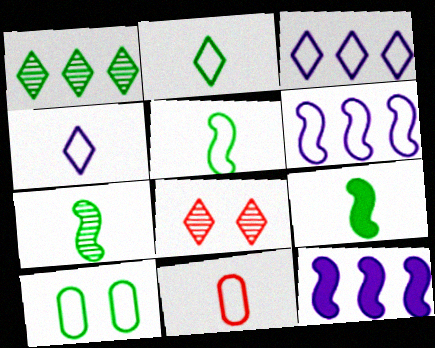[[1, 9, 10], 
[4, 5, 11], 
[5, 7, 9]]